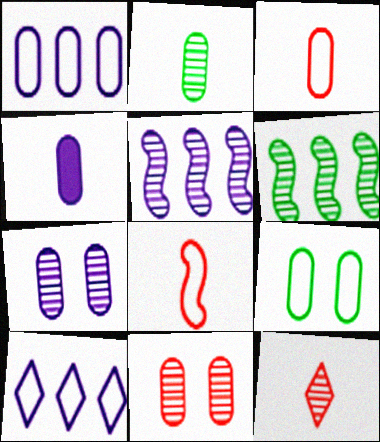[[1, 3, 9], 
[1, 4, 7], 
[2, 3, 4], 
[6, 7, 12], 
[8, 9, 10]]